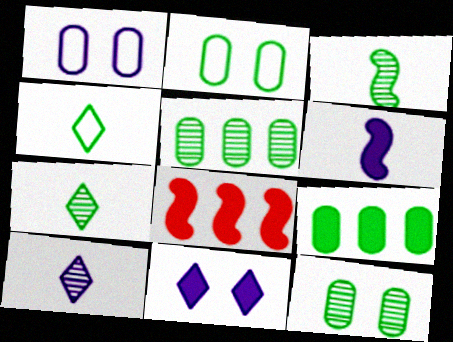[[1, 7, 8], 
[2, 8, 10]]